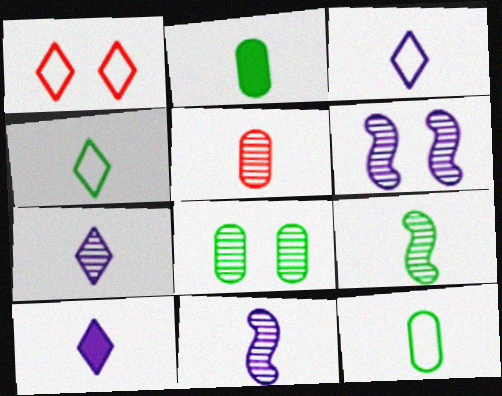[[2, 4, 9], 
[3, 7, 10], 
[5, 7, 9]]